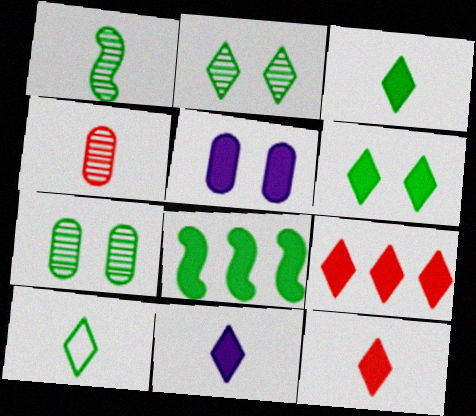[[3, 11, 12], 
[5, 8, 12], 
[6, 9, 11], 
[7, 8, 10]]